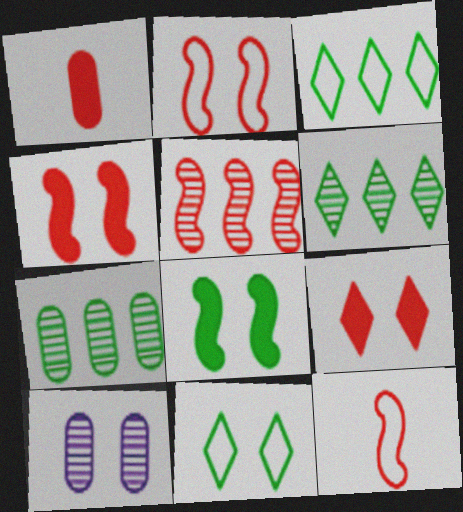[[4, 5, 12], 
[4, 10, 11]]